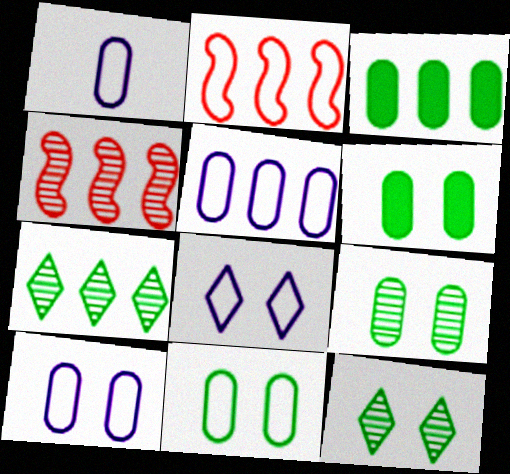[[1, 5, 10], 
[6, 9, 11]]